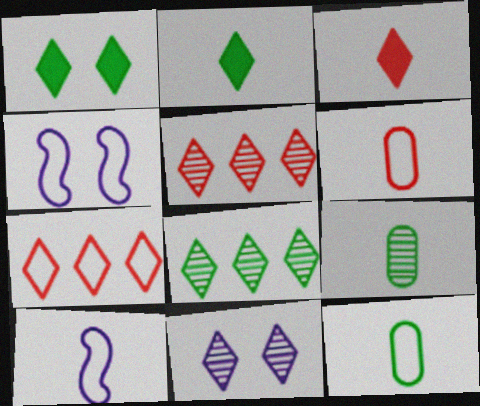[[2, 7, 11], 
[3, 9, 10], 
[4, 7, 12]]